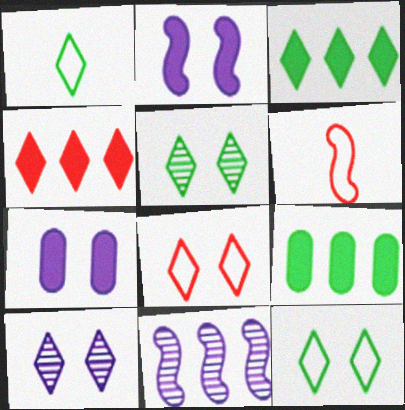[[1, 3, 5], 
[1, 4, 10], 
[6, 9, 10]]